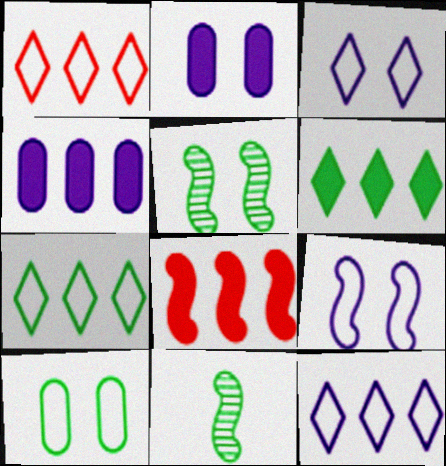[[1, 2, 11], 
[1, 7, 12], 
[4, 6, 8], 
[6, 10, 11], 
[8, 9, 11]]